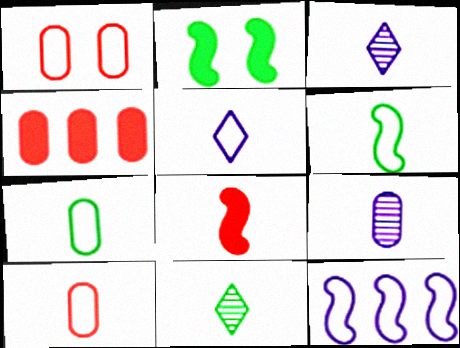[[3, 7, 8], 
[5, 6, 10]]